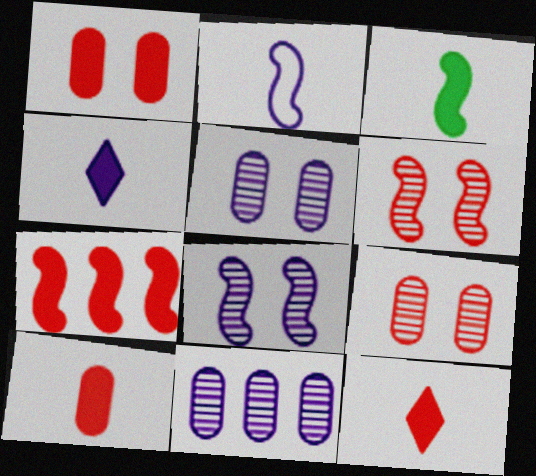[[1, 7, 12], 
[3, 4, 10]]